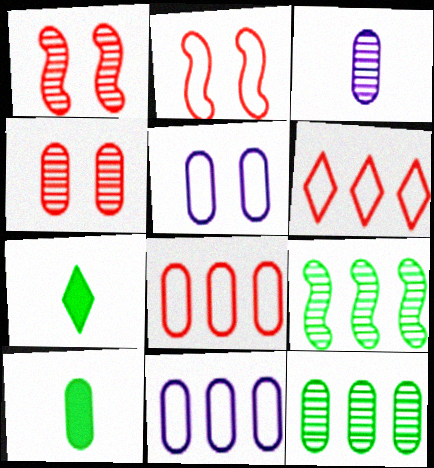[[1, 7, 11], 
[3, 4, 12], 
[4, 10, 11]]